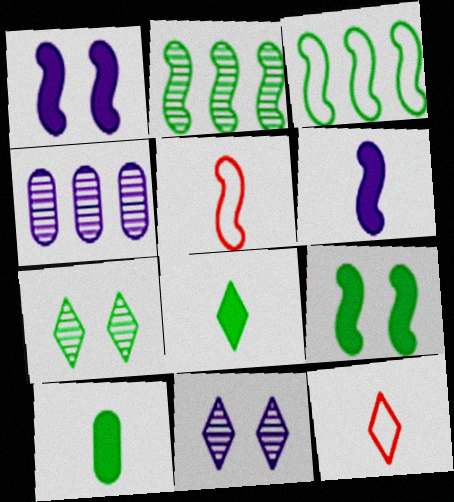[[1, 2, 5], 
[3, 7, 10], 
[4, 9, 12]]